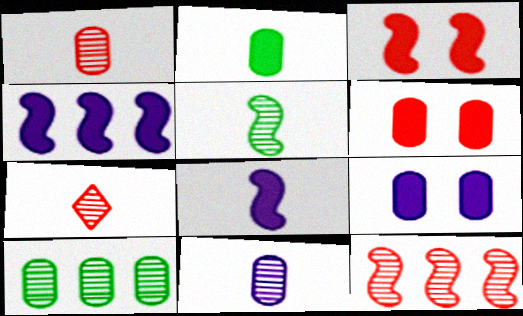[[5, 7, 11]]